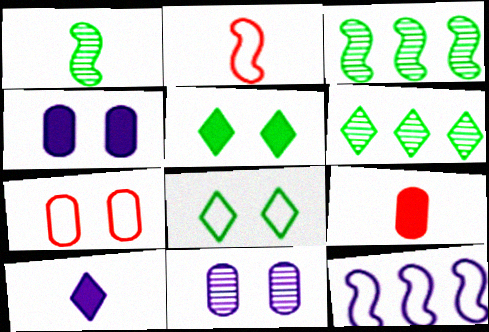[[2, 4, 6], 
[3, 7, 10], 
[10, 11, 12]]